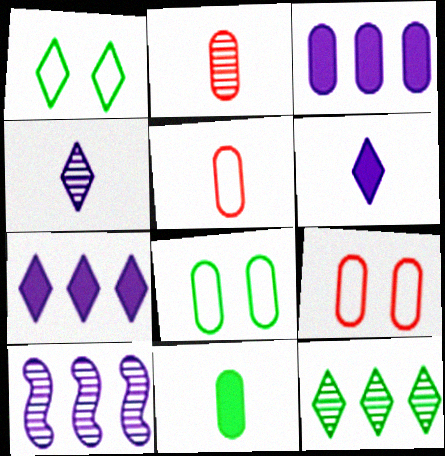[[2, 3, 8]]